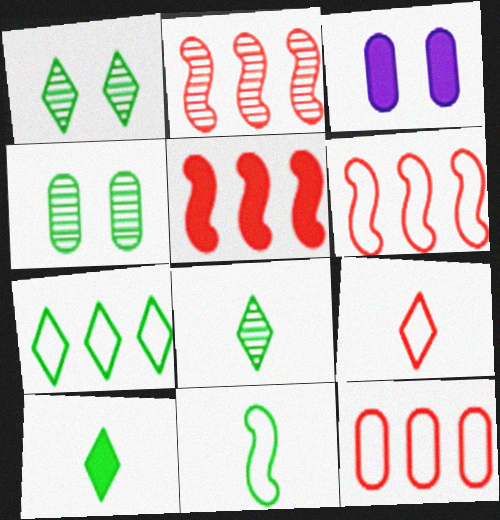[[1, 7, 10], 
[2, 5, 6], 
[3, 5, 10], 
[3, 6, 8]]